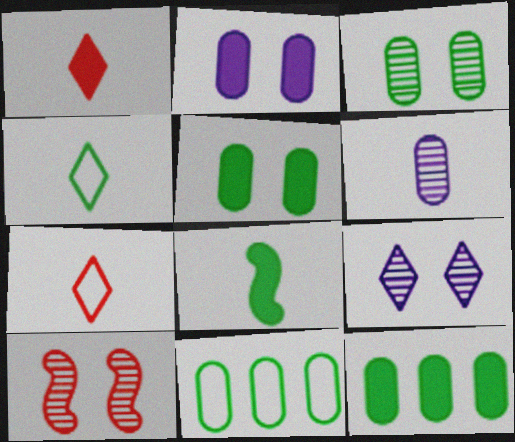[[3, 9, 10], 
[6, 7, 8]]